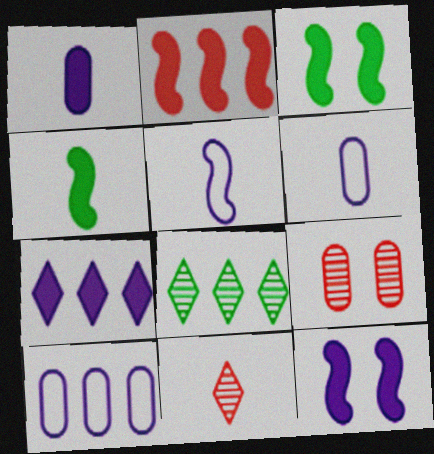[[1, 7, 12], 
[2, 4, 12], 
[2, 8, 10], 
[3, 10, 11], 
[4, 6, 11]]